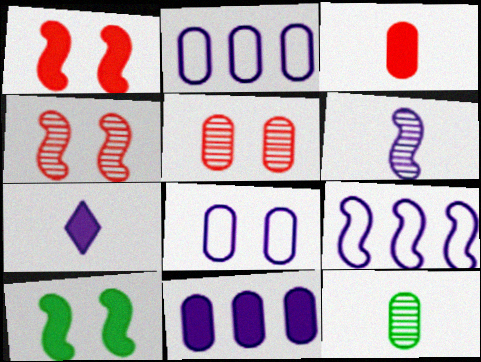[]